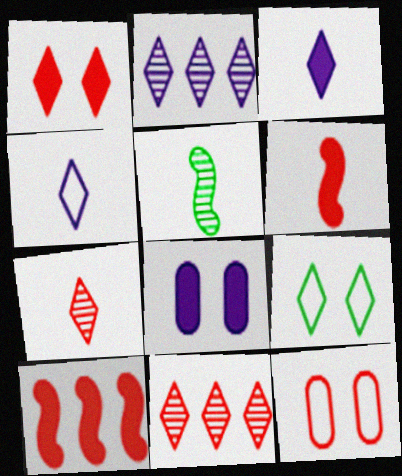[[3, 9, 11], 
[6, 11, 12], 
[7, 10, 12]]